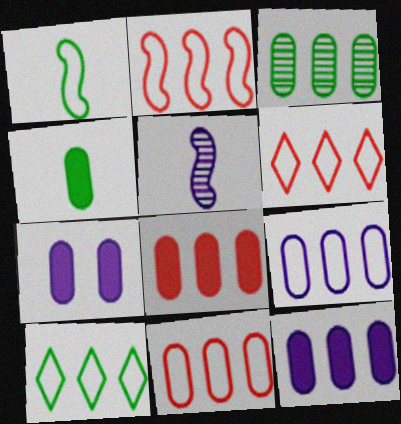[[2, 6, 11], 
[2, 9, 10], 
[3, 8, 9], 
[3, 11, 12], 
[4, 7, 8]]